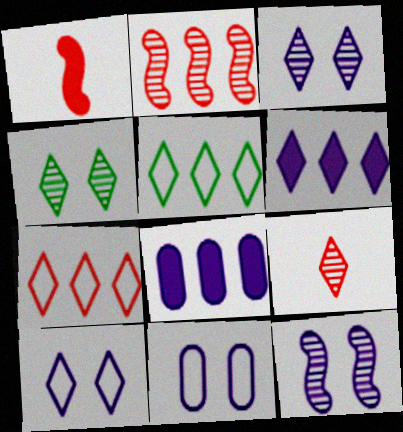[[2, 5, 8]]